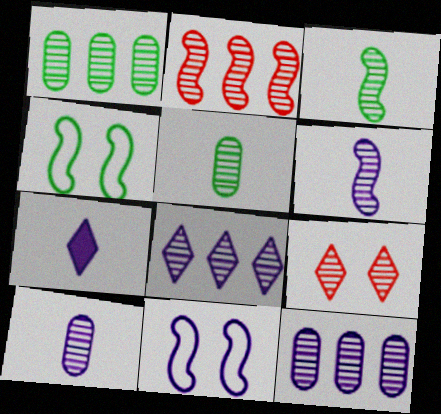[[1, 2, 8], 
[1, 6, 9], 
[3, 9, 12], 
[7, 11, 12]]